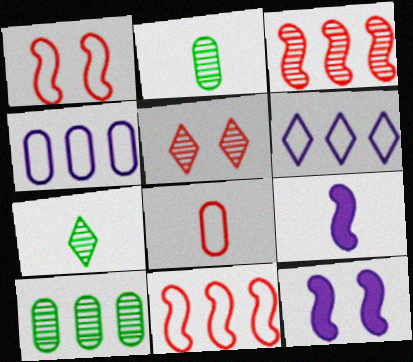[[7, 8, 9]]